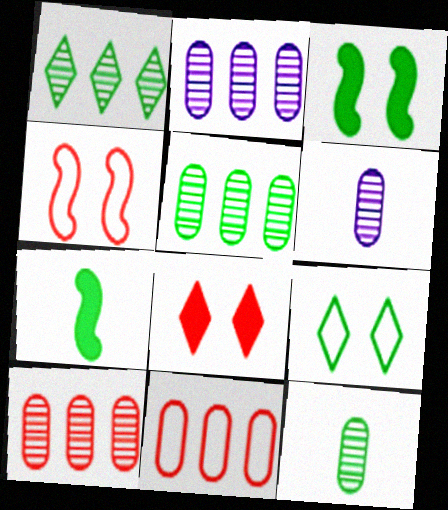[[2, 5, 10], 
[5, 7, 9]]